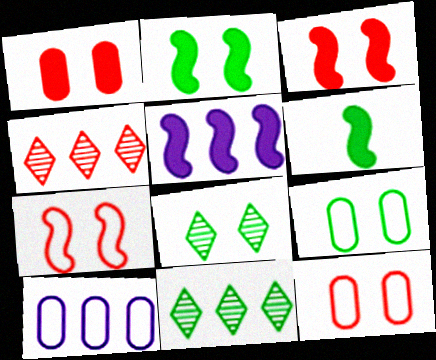[[2, 8, 9], 
[3, 5, 6], 
[6, 9, 11]]